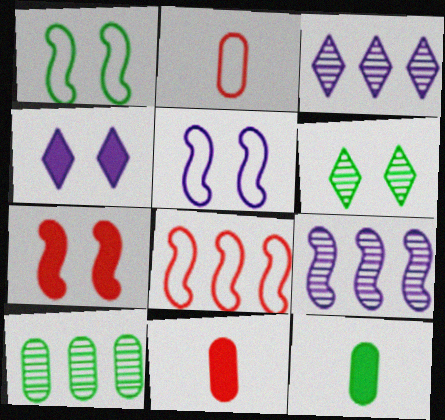[[1, 3, 11]]